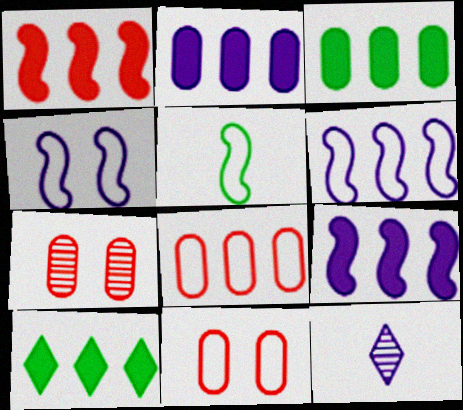[[1, 2, 10], 
[2, 4, 12]]